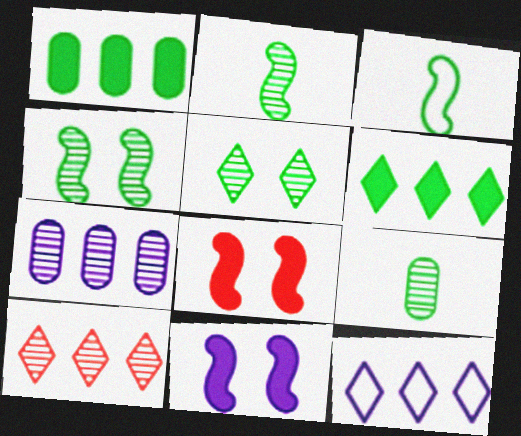[[1, 3, 5], 
[6, 10, 12], 
[8, 9, 12]]